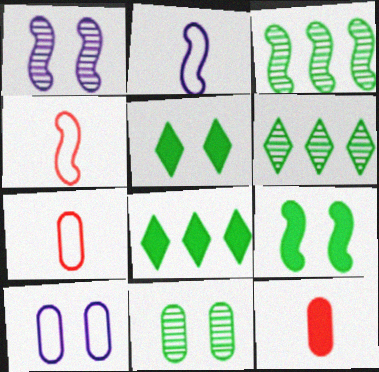[[1, 7, 8]]